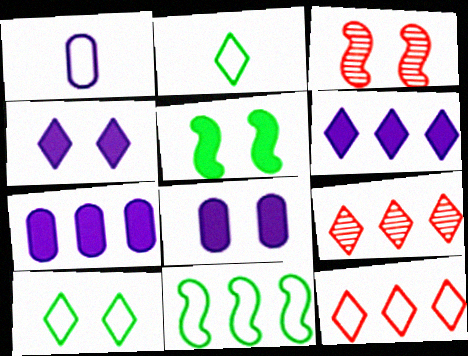[[1, 5, 9], 
[2, 3, 7], 
[2, 4, 9], 
[3, 8, 10], 
[7, 9, 11]]